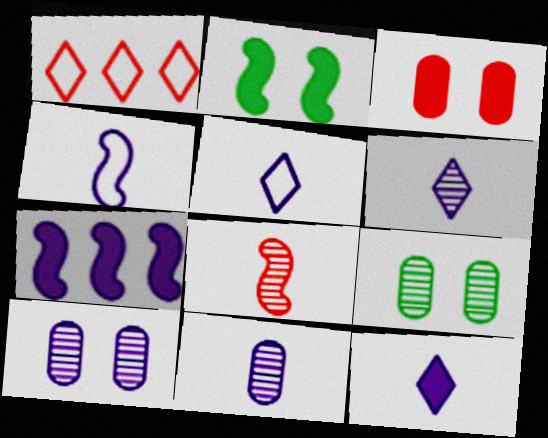[[1, 2, 11], 
[1, 3, 8], 
[4, 11, 12], 
[5, 6, 12], 
[5, 7, 10]]